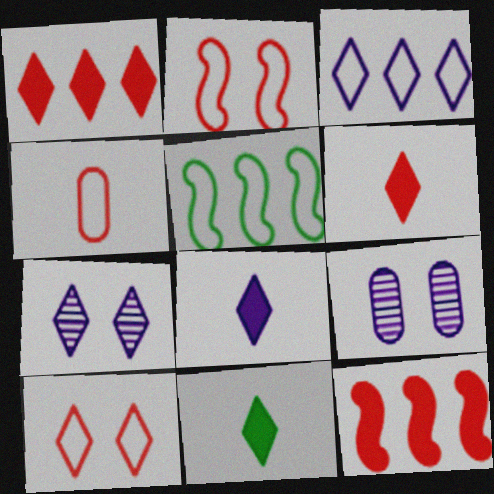[[3, 7, 8], 
[5, 6, 9], 
[6, 8, 11]]